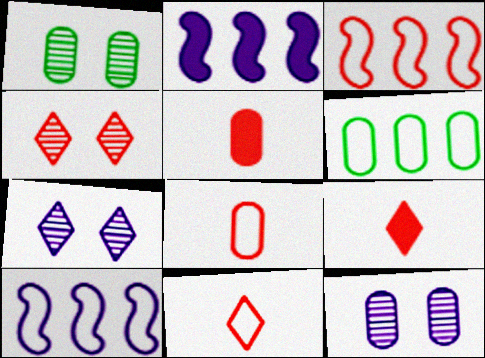[[1, 2, 11], 
[1, 9, 10], 
[3, 4, 5], 
[5, 6, 12]]